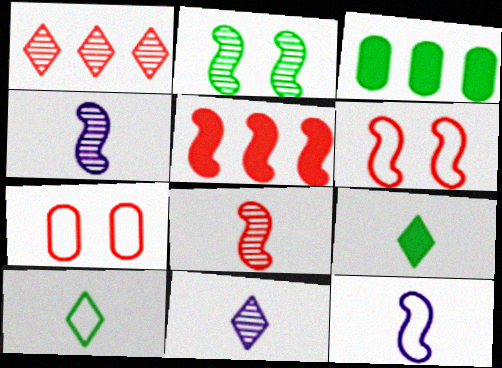[[2, 3, 10], 
[2, 5, 12], 
[3, 6, 11], 
[5, 6, 8]]